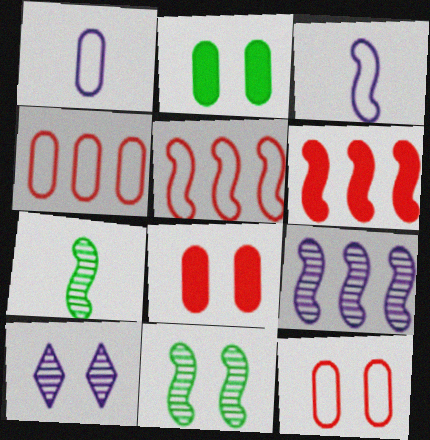[[3, 6, 11]]